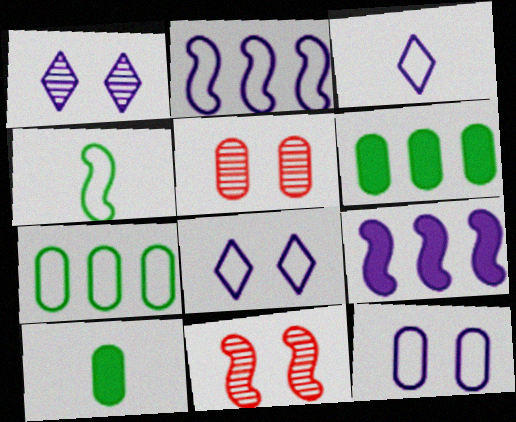[[2, 3, 12], 
[3, 6, 11], 
[4, 9, 11]]